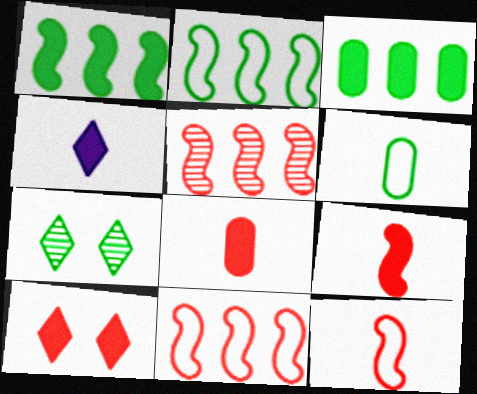[[1, 6, 7]]